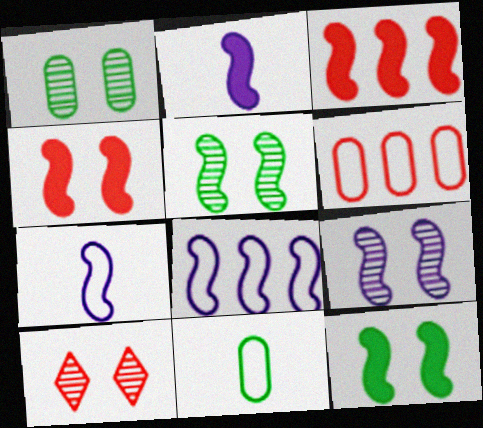[[1, 9, 10], 
[2, 3, 12], 
[2, 8, 9], 
[3, 5, 7]]